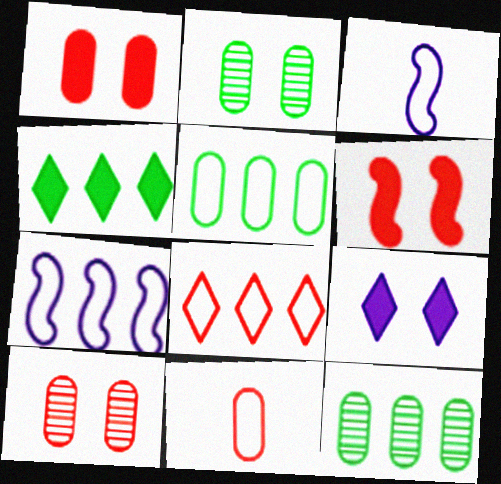[[3, 4, 10], 
[5, 7, 8]]